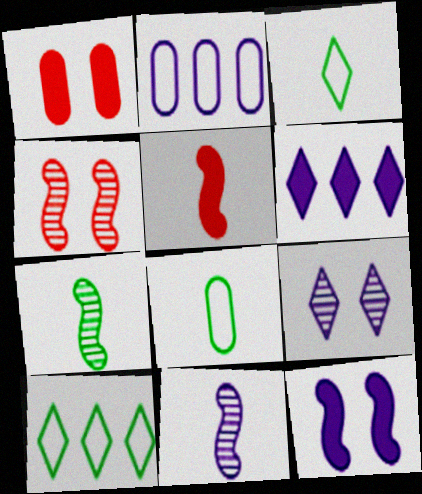[[1, 10, 11], 
[4, 6, 8]]